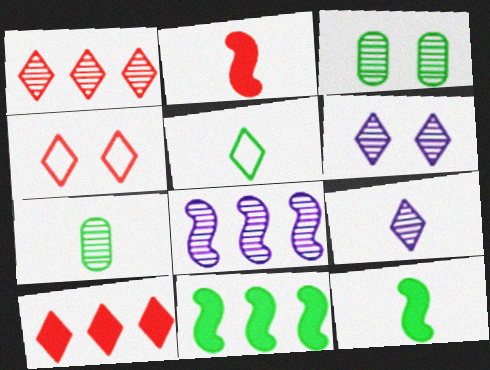[[3, 5, 11], 
[5, 6, 10], 
[5, 7, 12]]